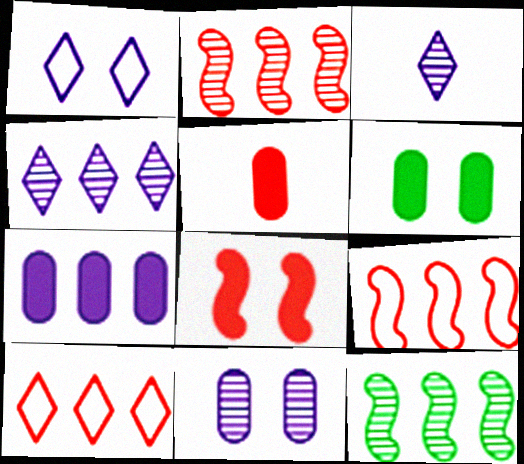[[1, 5, 12], 
[3, 6, 9], 
[5, 6, 7], 
[7, 10, 12]]